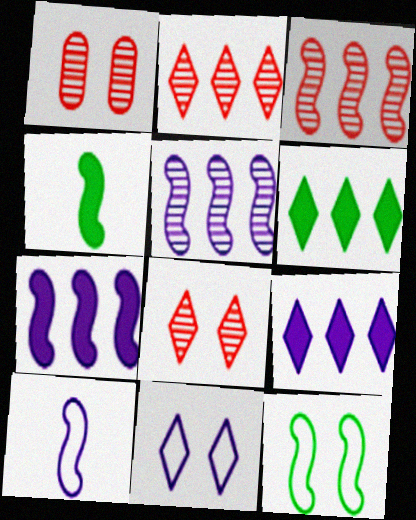[[1, 6, 10]]